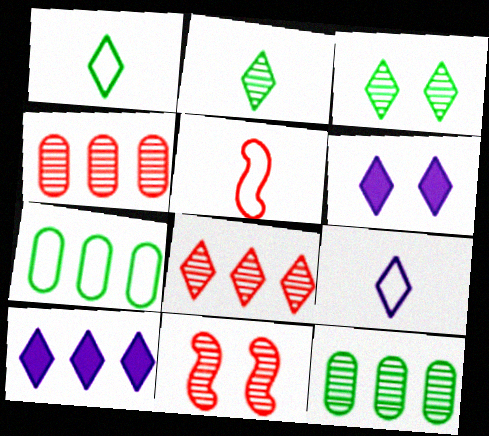[[1, 6, 8], 
[5, 6, 12]]